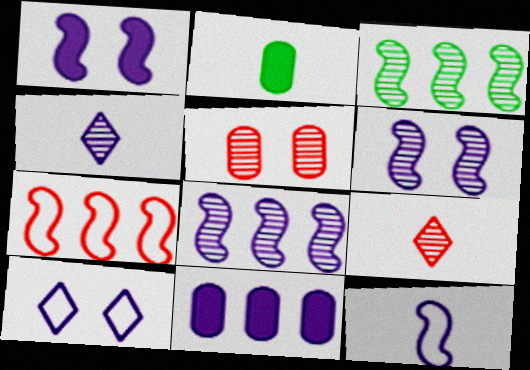[[1, 8, 12], 
[2, 9, 12], 
[3, 4, 5]]